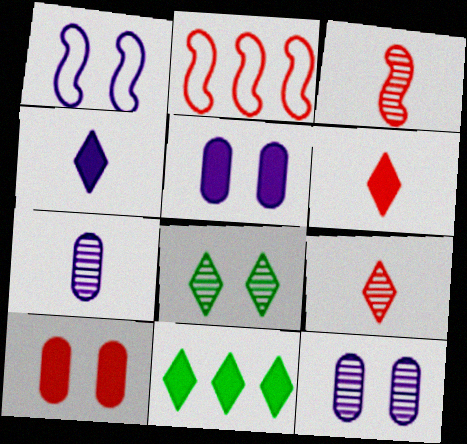[[1, 8, 10], 
[2, 9, 10]]